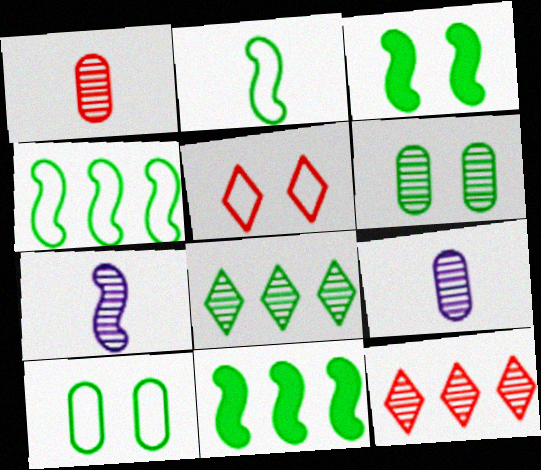[[5, 9, 11], 
[6, 7, 12]]